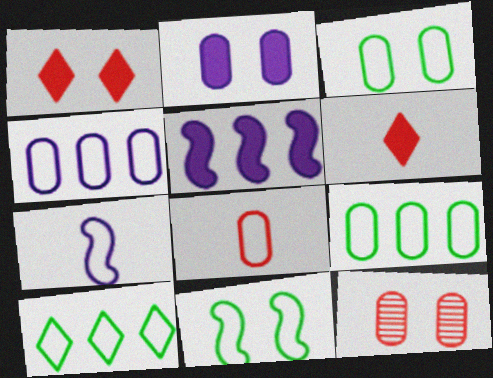[[2, 3, 12], 
[3, 4, 8]]